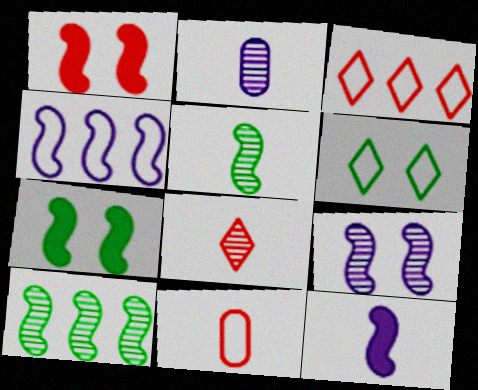[[1, 4, 5], 
[2, 3, 7], 
[2, 5, 8], 
[4, 6, 11], 
[4, 9, 12]]